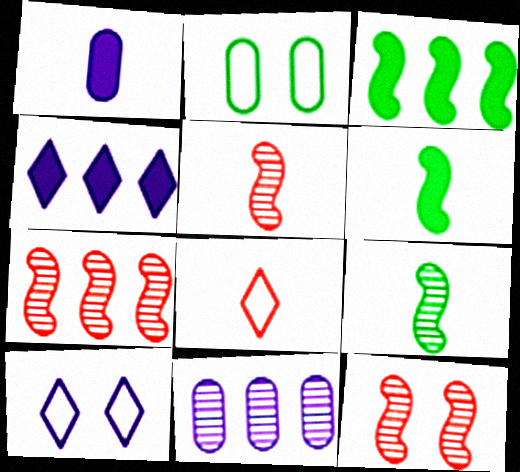[[1, 8, 9], 
[2, 4, 5], 
[5, 7, 12]]